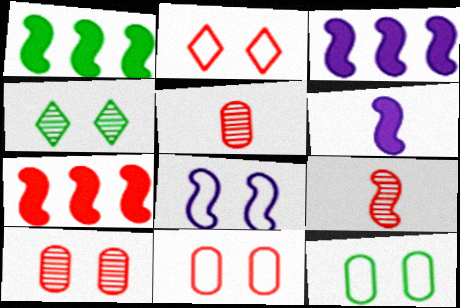[[1, 3, 7], 
[1, 8, 9], 
[2, 5, 7], 
[2, 8, 12]]